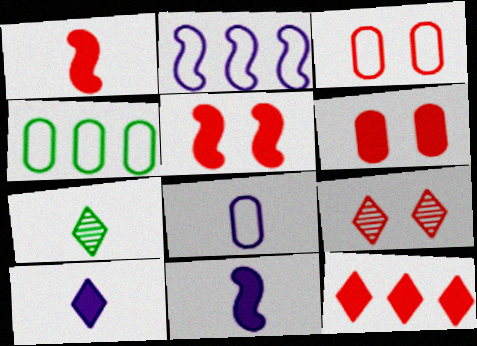[[1, 6, 12], 
[1, 7, 8], 
[2, 6, 7], 
[3, 4, 8], 
[3, 5, 9], 
[4, 9, 11]]